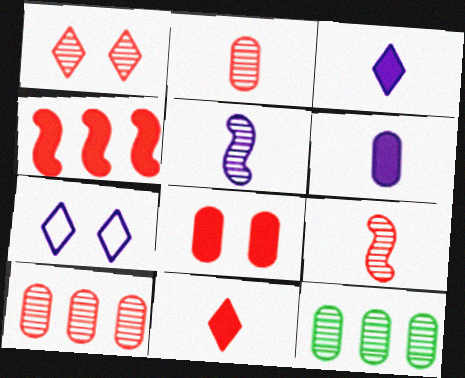[[1, 5, 12], 
[1, 9, 10], 
[4, 8, 11]]